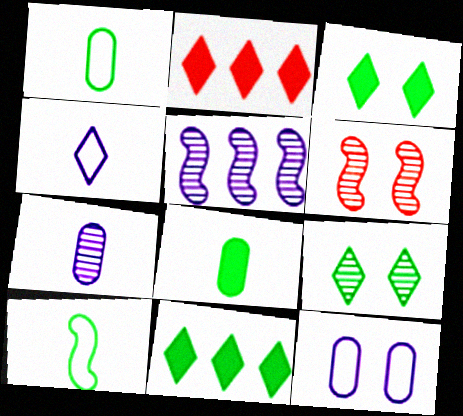[[2, 4, 9], 
[3, 6, 12]]